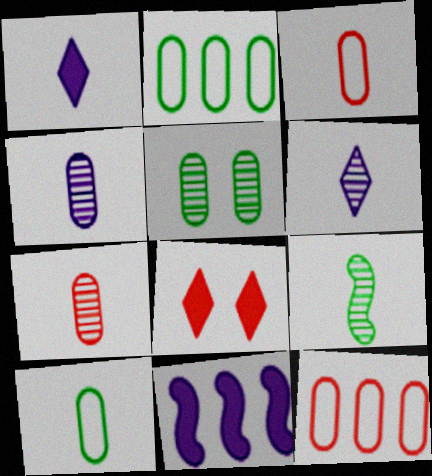[[1, 3, 9], 
[6, 7, 9]]